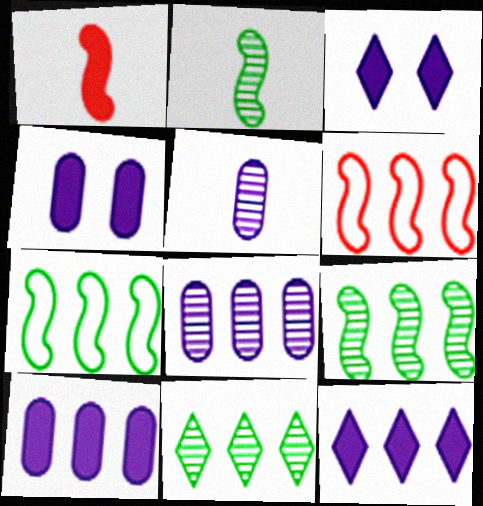[[6, 10, 11]]